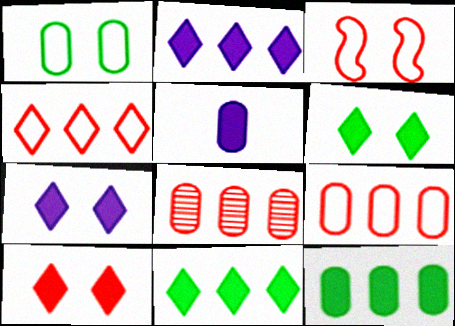[[1, 5, 8], 
[6, 7, 10]]